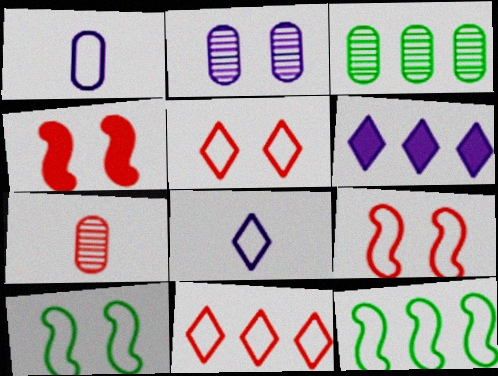[[1, 5, 12], 
[1, 10, 11], 
[2, 3, 7], 
[3, 4, 8], 
[4, 7, 11], 
[6, 7, 10]]